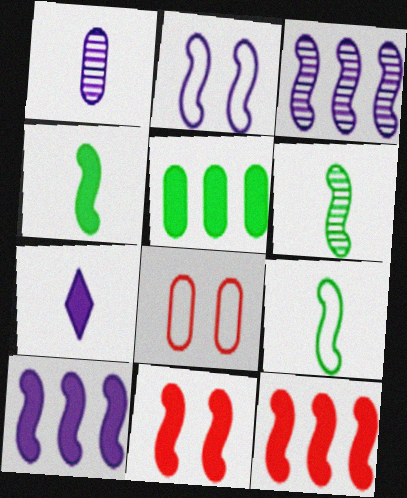[[1, 5, 8], 
[2, 6, 12], 
[3, 9, 11], 
[4, 6, 9], 
[4, 10, 11], 
[5, 7, 11]]